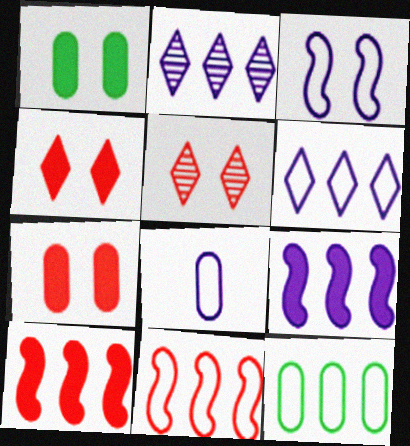[[1, 3, 5], 
[2, 10, 12], 
[3, 6, 8], 
[6, 11, 12]]